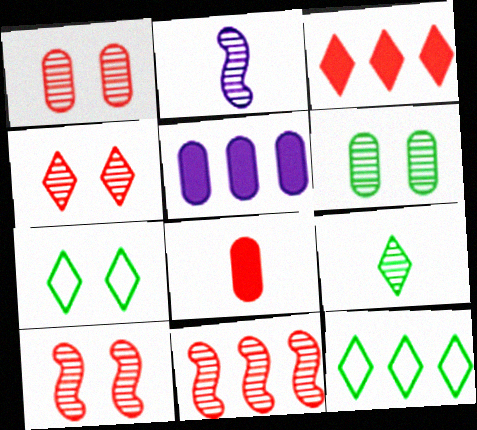[[1, 4, 10], 
[5, 11, 12]]